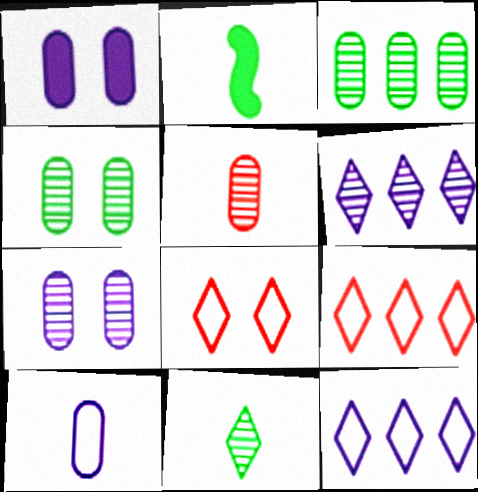[[2, 7, 9], 
[3, 5, 7]]